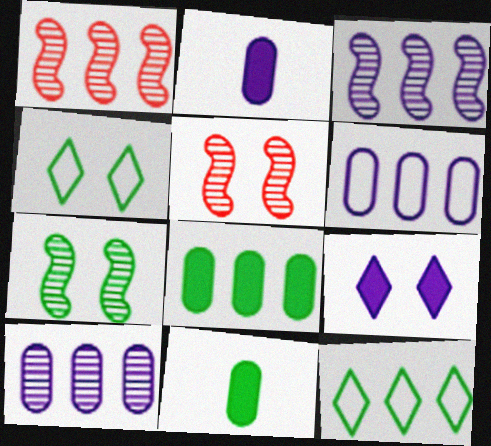[[1, 2, 4], 
[2, 5, 12], 
[7, 11, 12]]